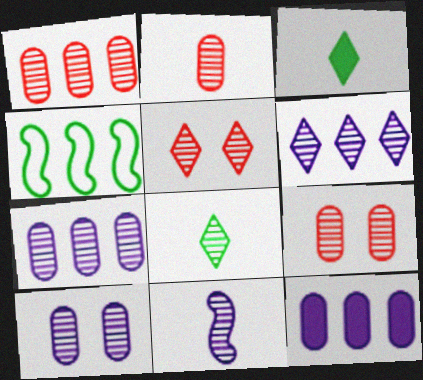[[1, 2, 9], 
[2, 8, 11], 
[5, 6, 8], 
[6, 10, 11]]